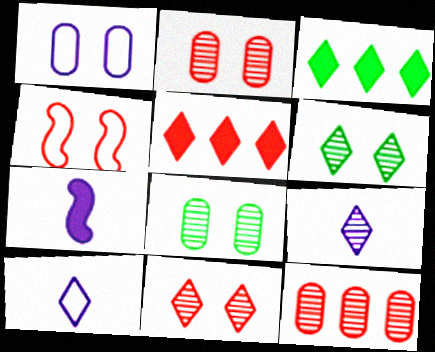[[3, 10, 11], 
[5, 6, 10]]